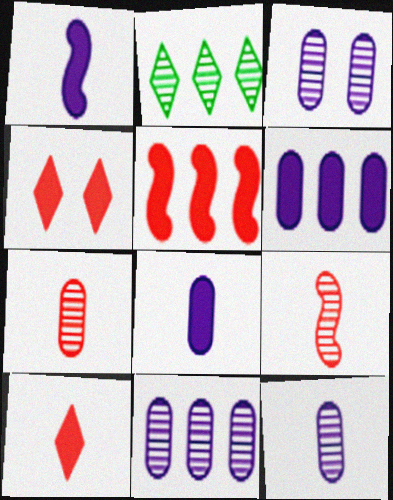[[2, 3, 9], 
[3, 11, 12]]